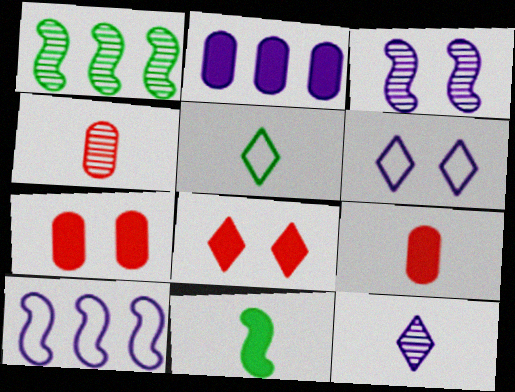[[1, 6, 9], 
[2, 8, 11]]